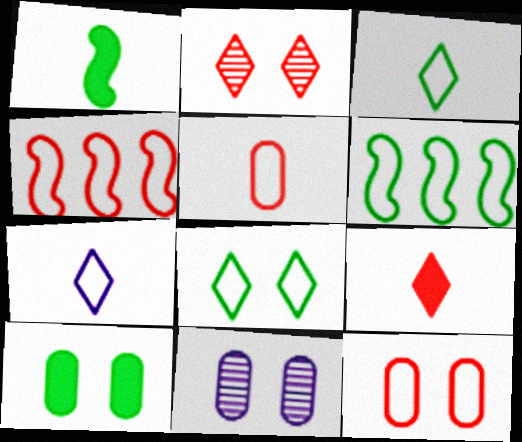[[6, 7, 12], 
[6, 9, 11], 
[10, 11, 12]]